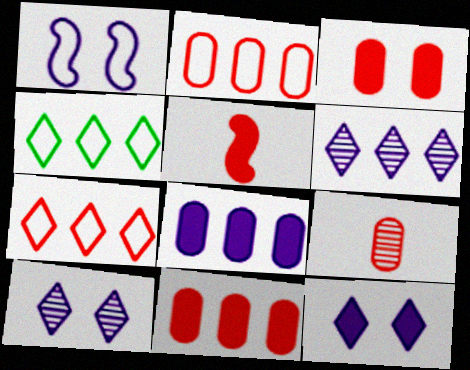[[2, 3, 9]]